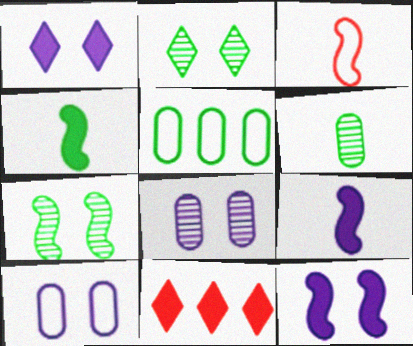[[2, 4, 5]]